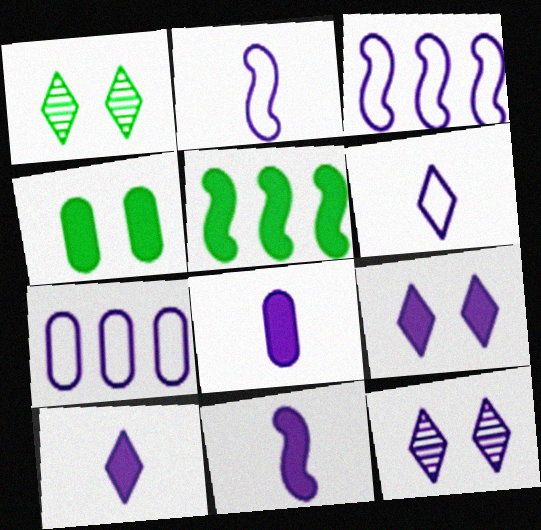[[3, 8, 12], 
[7, 11, 12], 
[8, 10, 11]]